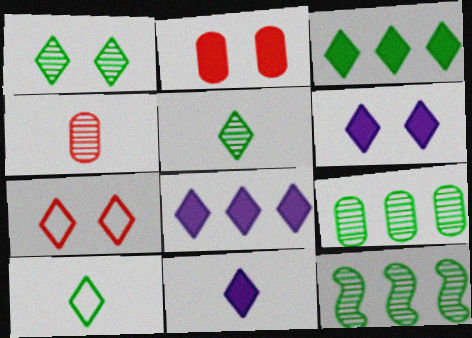[[1, 3, 10], 
[1, 6, 7], 
[5, 7, 8], 
[6, 8, 11]]